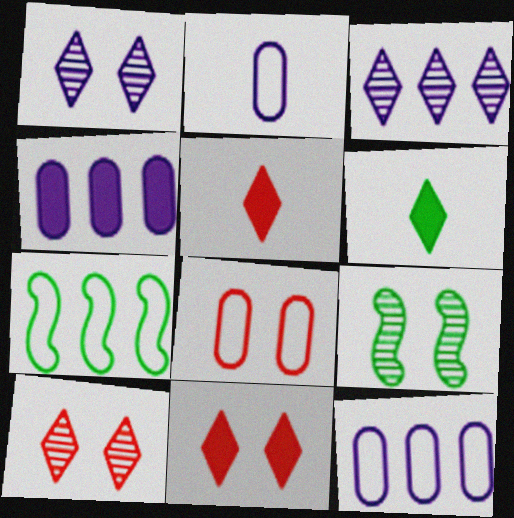[[5, 9, 12]]